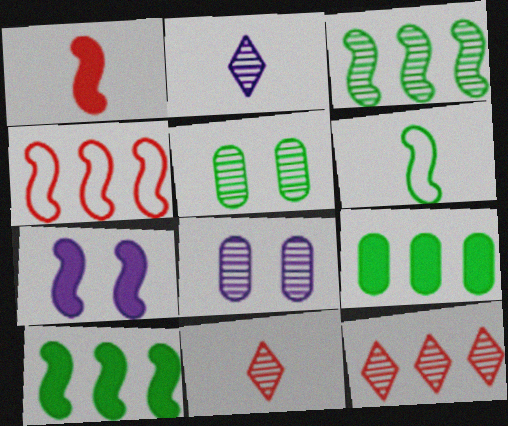[[1, 7, 10], 
[3, 8, 11]]